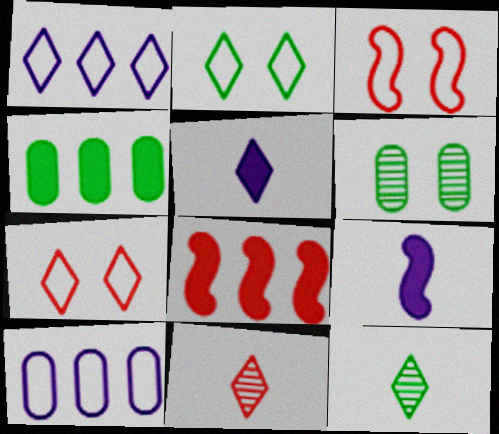[]